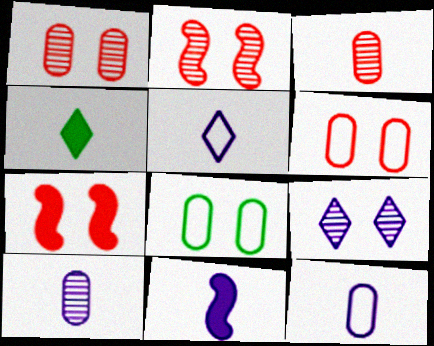[[5, 10, 11], 
[7, 8, 9]]